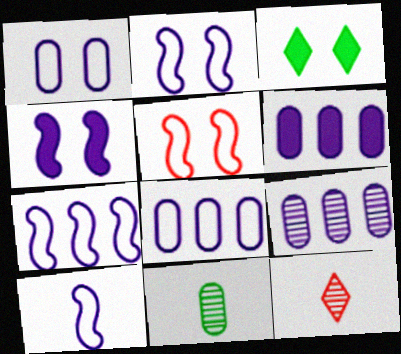[[2, 7, 10], 
[6, 8, 9]]